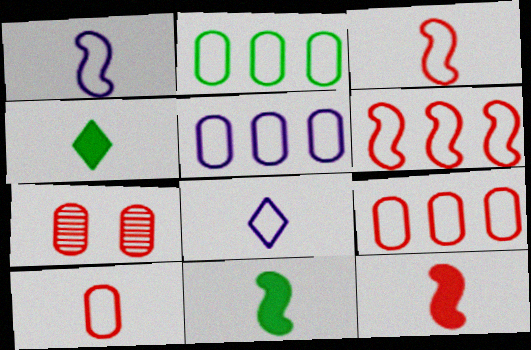[[2, 5, 9]]